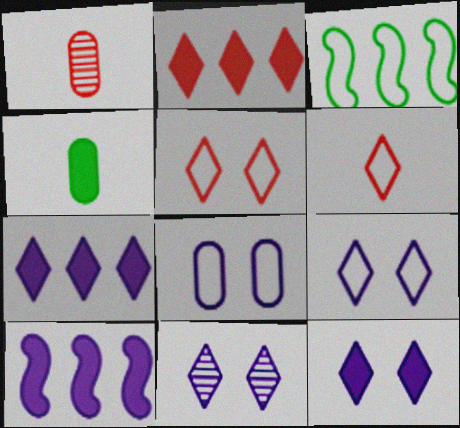[[1, 3, 12], 
[3, 6, 8], 
[9, 11, 12]]